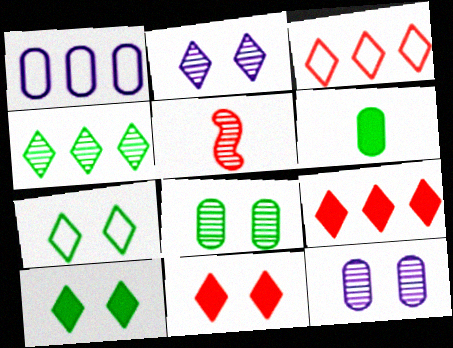[[1, 5, 10], 
[2, 7, 11], 
[4, 5, 12]]